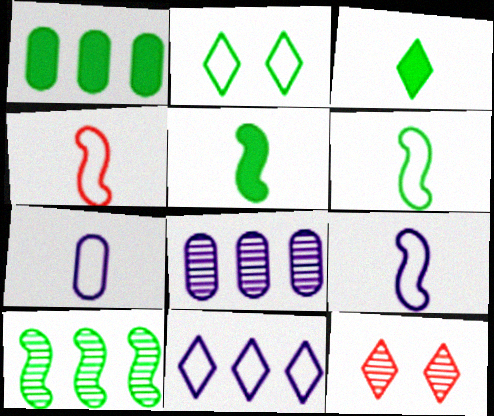[[1, 9, 12], 
[3, 11, 12], 
[4, 6, 9]]